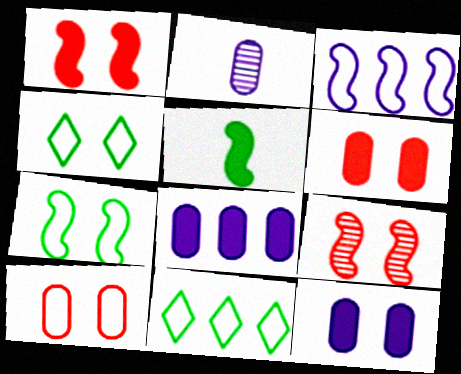[[1, 2, 11], 
[3, 5, 9], 
[4, 9, 12]]